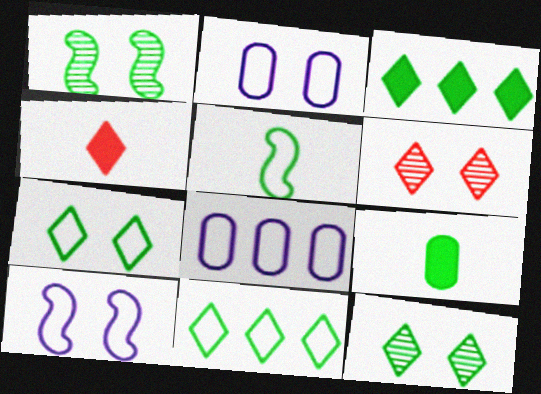[[1, 4, 8], 
[1, 9, 11]]